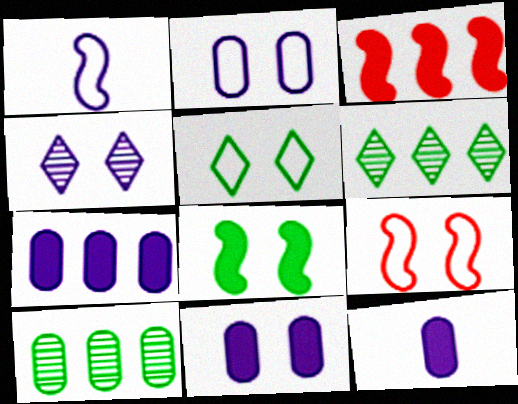[[1, 4, 7], 
[2, 5, 9], 
[6, 9, 12], 
[7, 11, 12]]